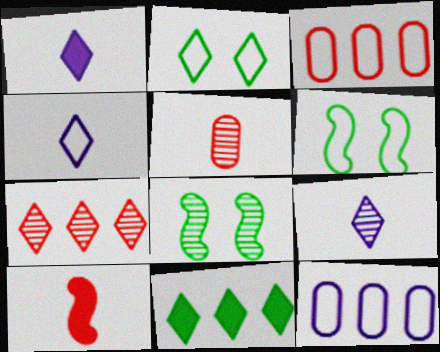[[1, 2, 7], 
[1, 3, 8], 
[1, 4, 9], 
[3, 4, 6]]